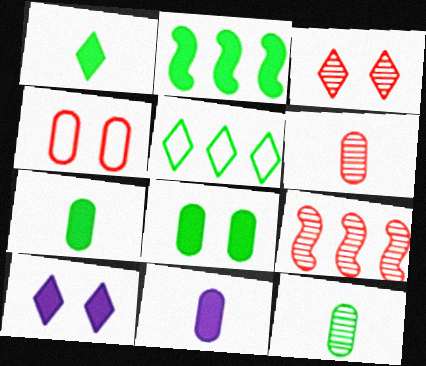[[1, 2, 8], 
[3, 6, 9]]